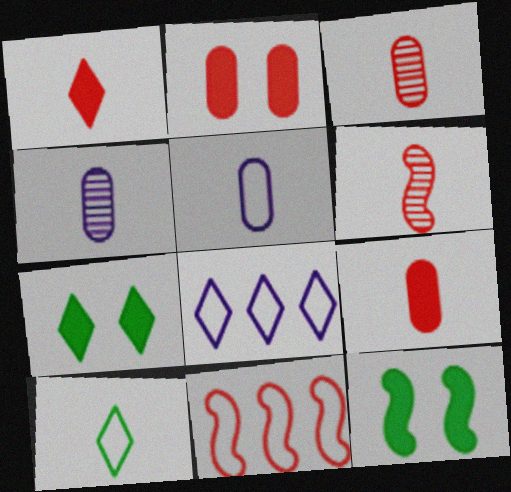[[3, 8, 12], 
[4, 7, 11]]